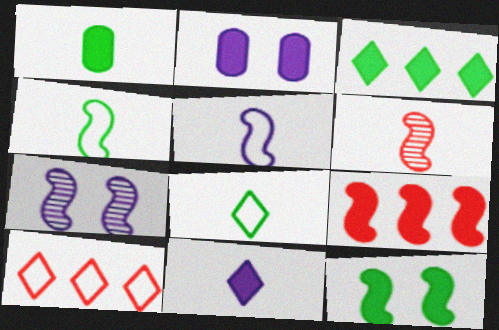[[1, 3, 12], 
[1, 7, 10], 
[4, 7, 9]]